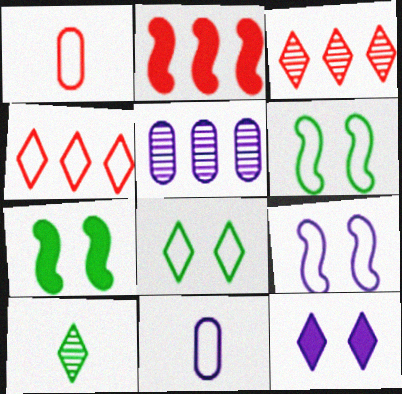[[3, 7, 11], 
[4, 6, 11], 
[4, 10, 12]]